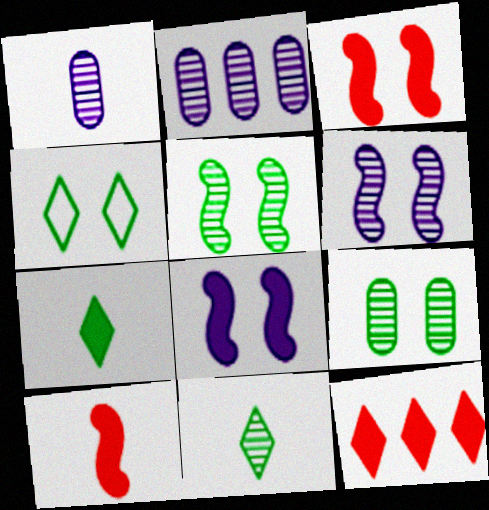[[2, 4, 10]]